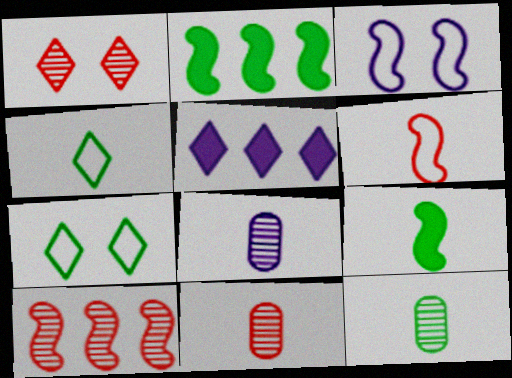[[1, 4, 5], 
[1, 10, 11], 
[2, 7, 12], 
[3, 5, 8], 
[3, 9, 10], 
[4, 9, 12], 
[8, 11, 12]]